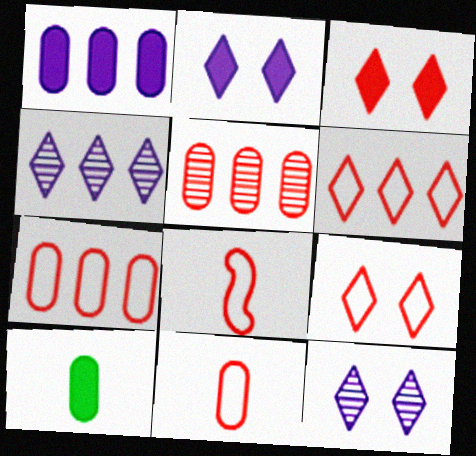[[3, 5, 8], 
[7, 8, 9]]